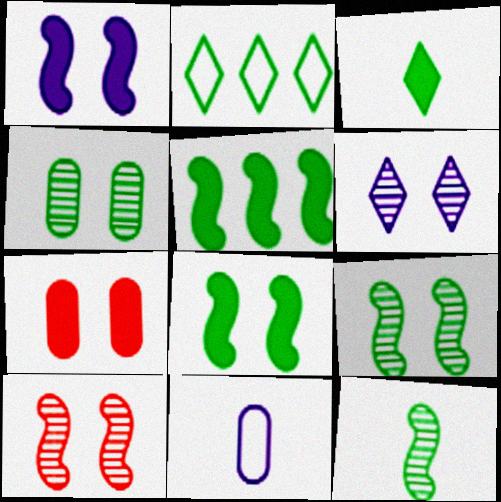[[4, 6, 10]]